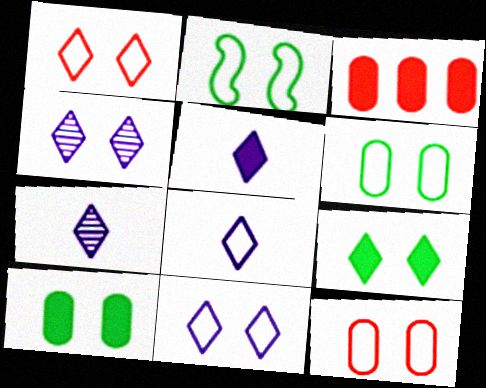[[1, 4, 9], 
[2, 3, 7], 
[2, 11, 12], 
[5, 7, 8]]